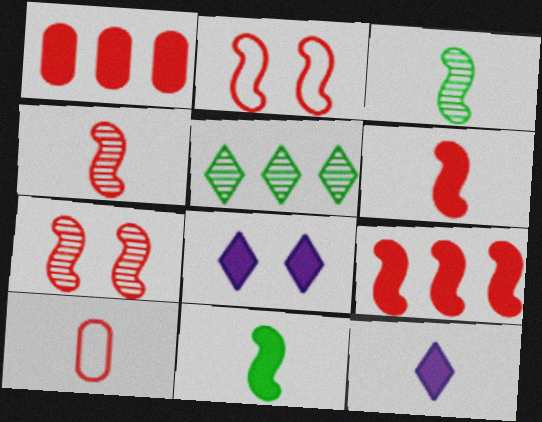[[1, 8, 11], 
[2, 4, 9], 
[3, 10, 12]]